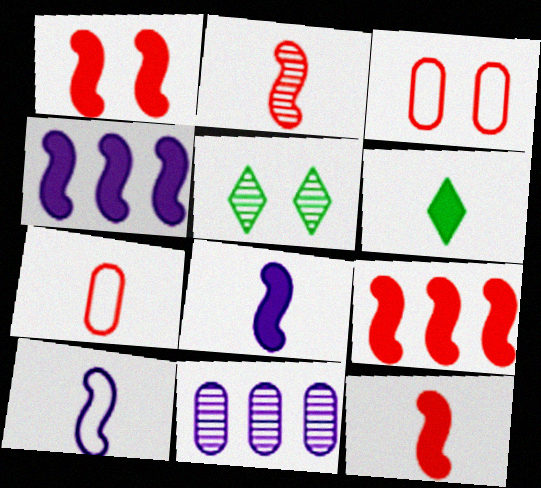[[1, 9, 12], 
[2, 5, 11], 
[4, 5, 7]]